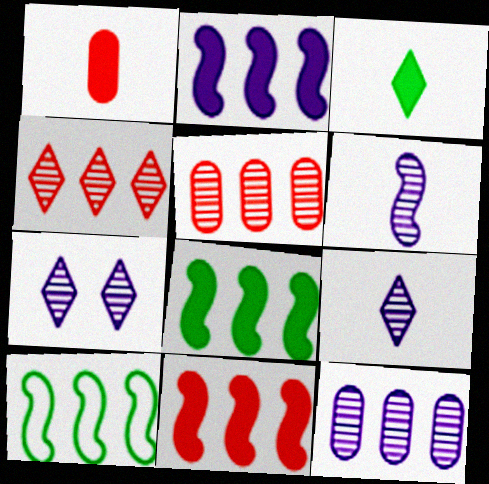[[1, 7, 10], 
[2, 8, 11], 
[6, 7, 12]]